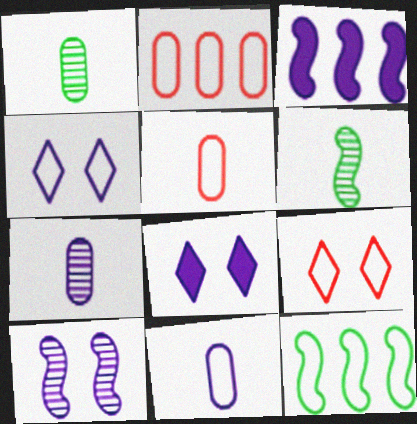[[1, 3, 9], 
[2, 6, 8], 
[3, 4, 7], 
[4, 5, 12], 
[9, 11, 12]]